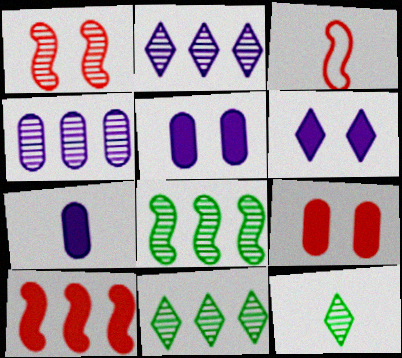[[1, 3, 10], 
[1, 4, 12], 
[3, 5, 11], 
[3, 7, 12]]